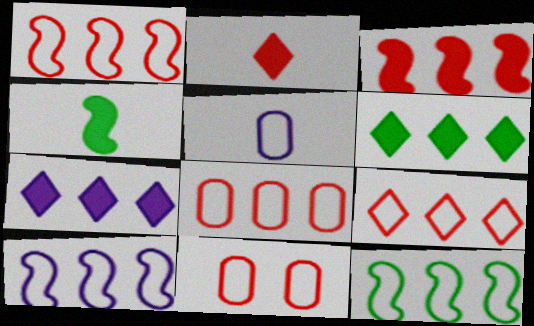[[1, 8, 9], 
[1, 10, 12]]